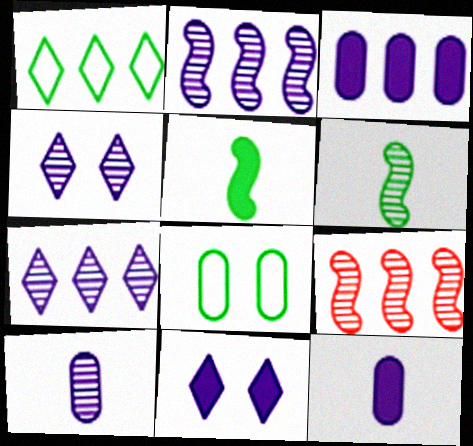[[1, 3, 9], 
[2, 4, 10]]